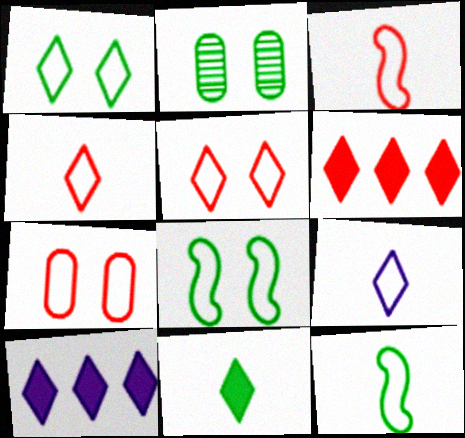[[2, 3, 10]]